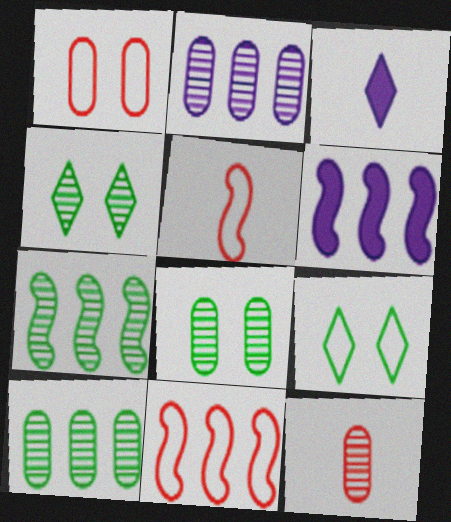[[1, 3, 7], 
[2, 8, 12], 
[3, 8, 11], 
[6, 7, 11], 
[6, 9, 12]]